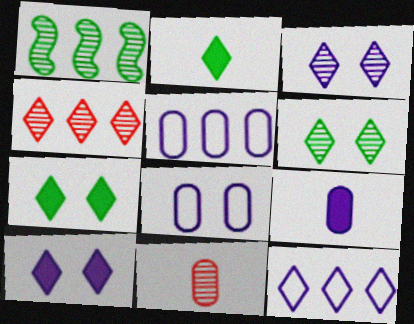[[1, 3, 11]]